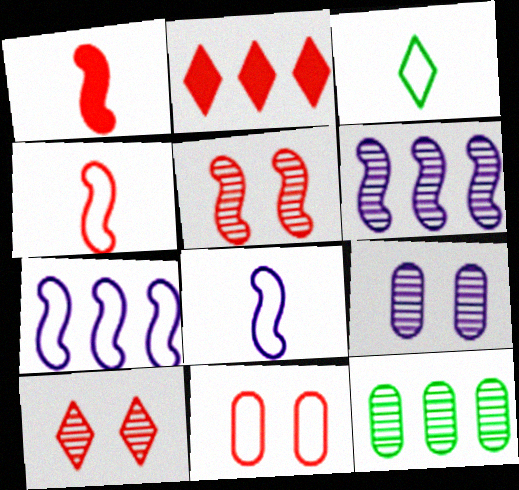[[2, 7, 12], 
[3, 7, 11]]